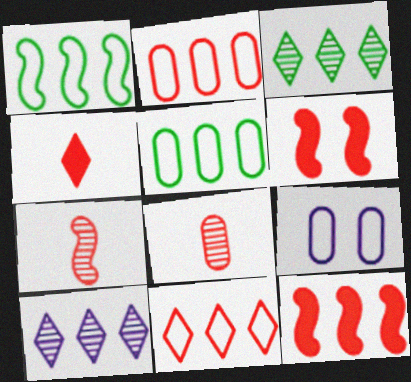[[5, 10, 12], 
[6, 8, 11]]